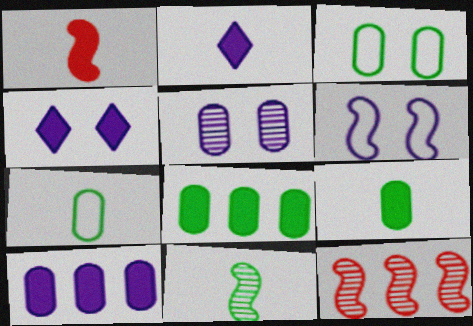[[1, 2, 9], 
[1, 4, 8], 
[2, 3, 12], 
[4, 5, 6], 
[4, 7, 12]]